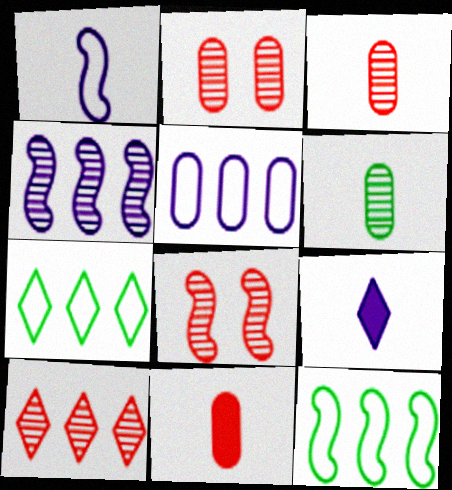[[2, 9, 12], 
[3, 8, 10]]